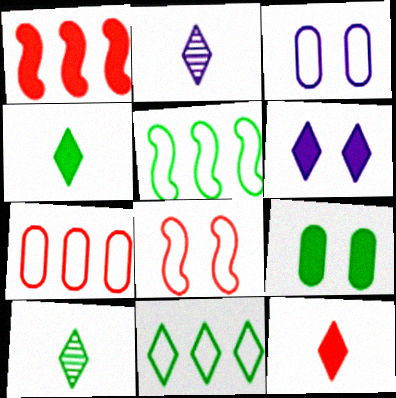[[1, 3, 10], 
[5, 9, 10]]